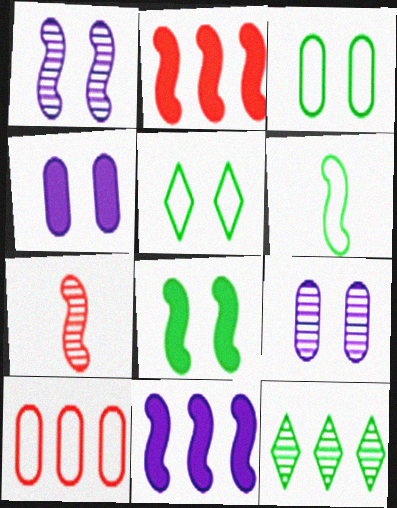[[1, 2, 6], 
[7, 9, 12], 
[10, 11, 12]]